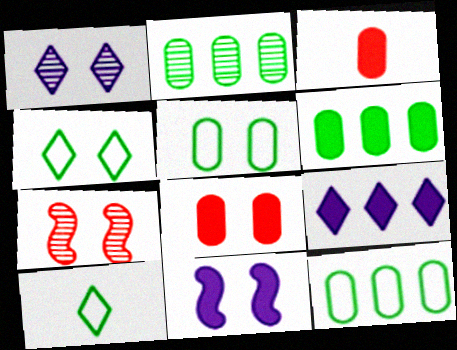[[2, 6, 12]]